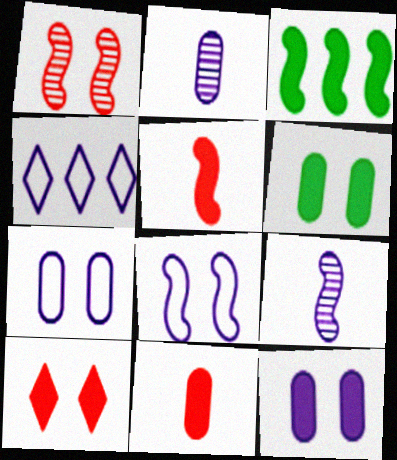[[4, 9, 12]]